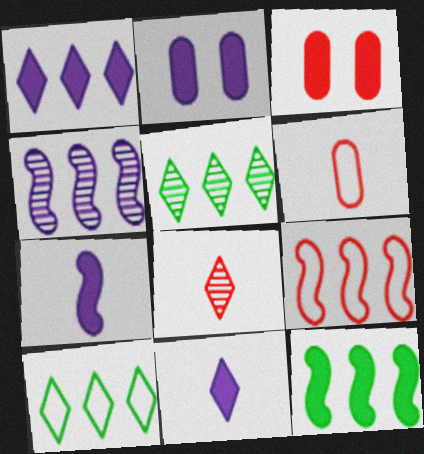[[1, 2, 7], 
[3, 8, 9], 
[3, 11, 12], 
[4, 9, 12]]